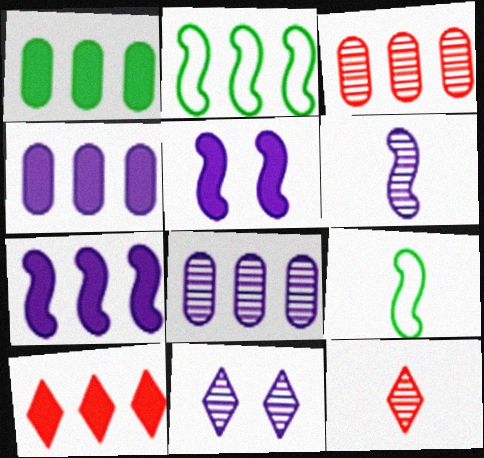[[1, 7, 10], 
[2, 8, 10], 
[6, 8, 11]]